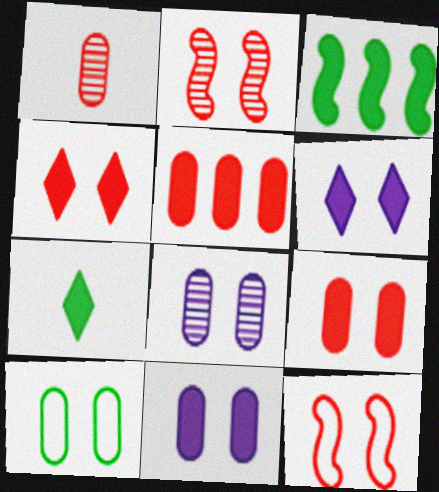[[2, 6, 10], 
[8, 9, 10]]